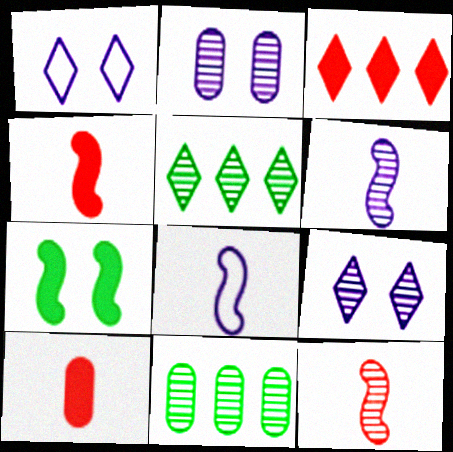[[1, 4, 11], 
[2, 5, 12], 
[9, 11, 12]]